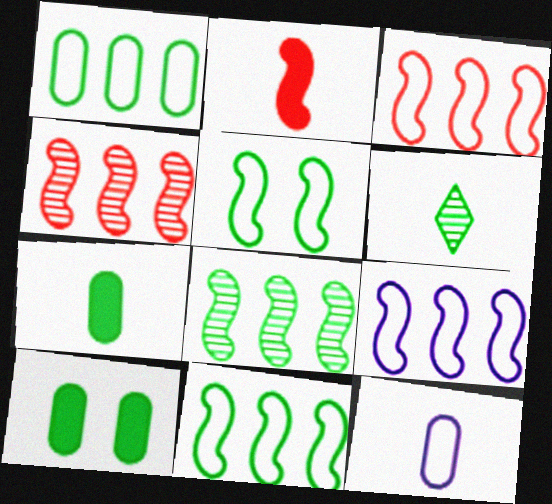[[2, 6, 12], 
[3, 9, 11], 
[6, 10, 11]]